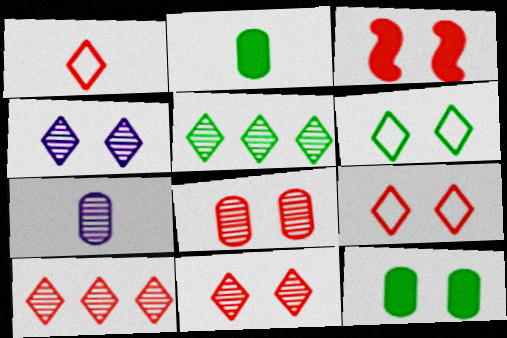[[3, 8, 9]]